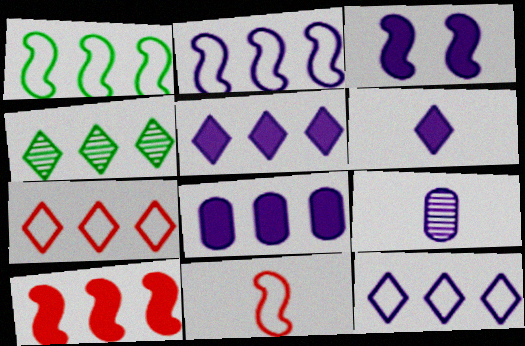[[3, 6, 8], 
[3, 9, 12], 
[4, 5, 7]]